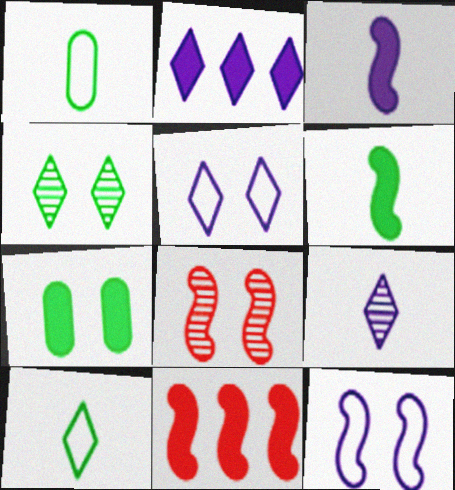[[1, 2, 8], 
[2, 5, 9], 
[5, 7, 8]]